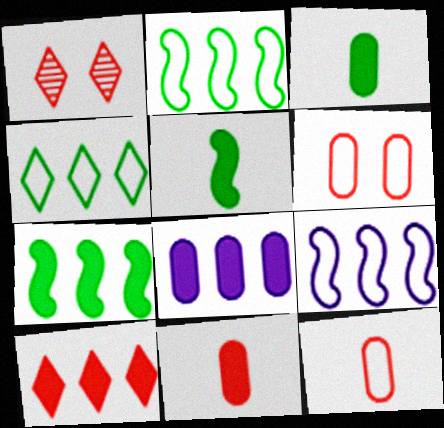[[1, 3, 9], 
[7, 8, 10]]